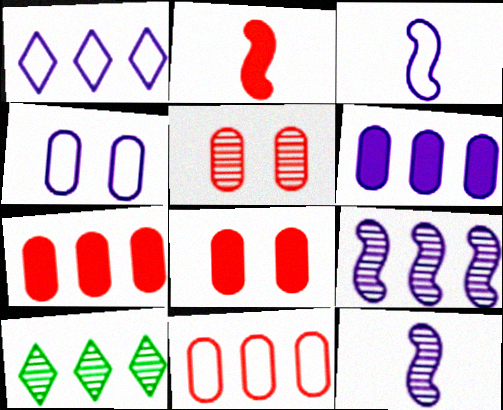[[1, 3, 4], 
[1, 6, 9], 
[2, 4, 10], 
[3, 8, 10], 
[5, 10, 12]]